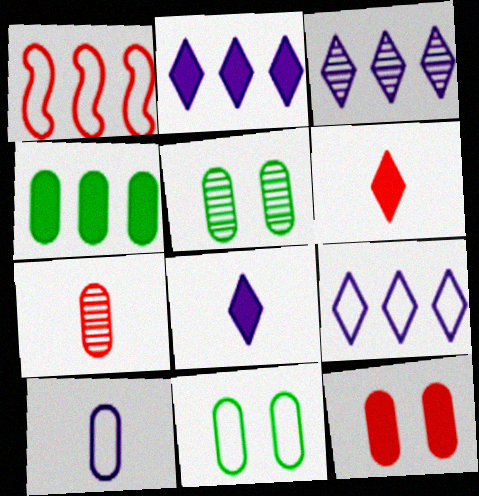[[1, 3, 4], 
[1, 5, 8], 
[2, 3, 9]]